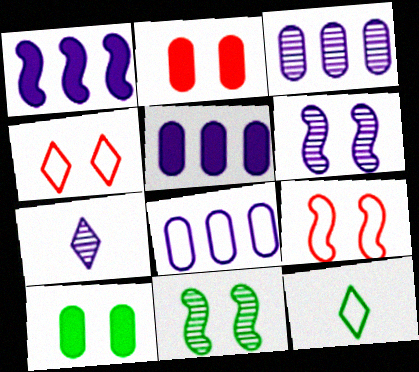[[3, 5, 8], 
[3, 6, 7], 
[4, 6, 10], 
[8, 9, 12]]